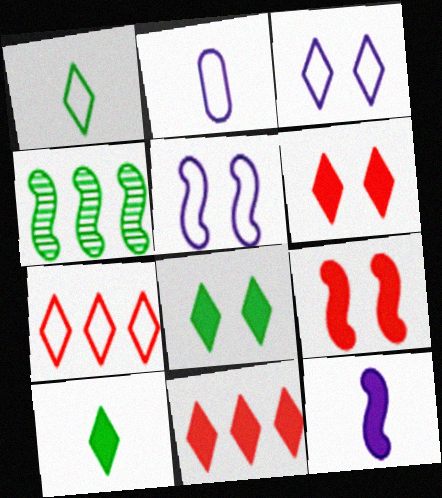[[1, 3, 7], 
[2, 4, 6]]